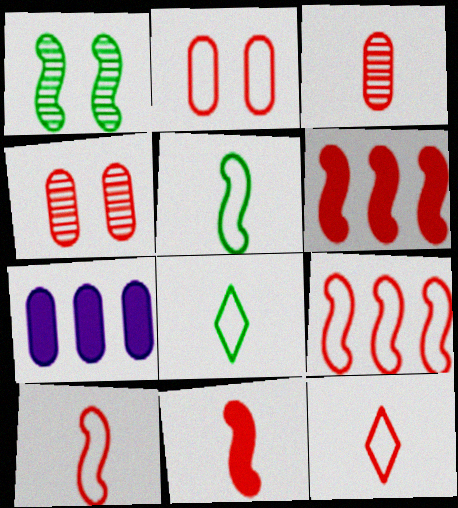[[1, 7, 12], 
[2, 9, 12], 
[3, 11, 12], 
[4, 6, 12]]